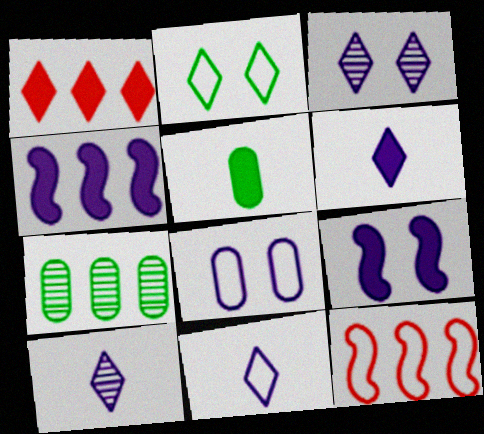[[1, 2, 10], 
[1, 5, 9], 
[3, 5, 12], 
[3, 8, 9], 
[4, 8, 10], 
[6, 10, 11]]